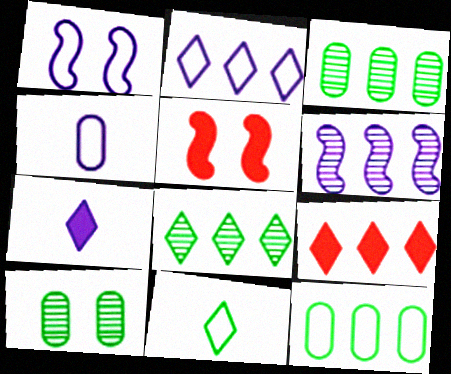[[1, 2, 4], 
[2, 8, 9], 
[4, 5, 8], 
[6, 9, 12]]